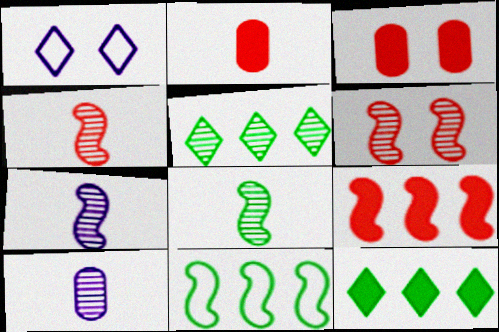[[4, 7, 8], 
[5, 6, 10]]